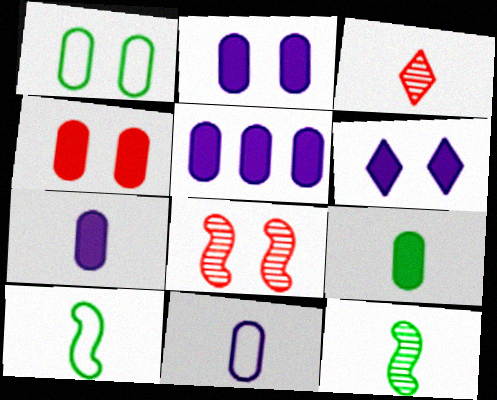[[1, 6, 8], 
[2, 5, 7], 
[3, 7, 10], 
[4, 5, 9]]